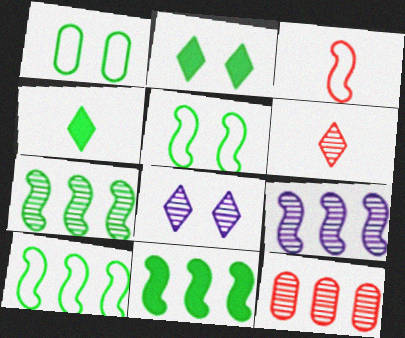[[1, 4, 7], 
[7, 10, 11]]